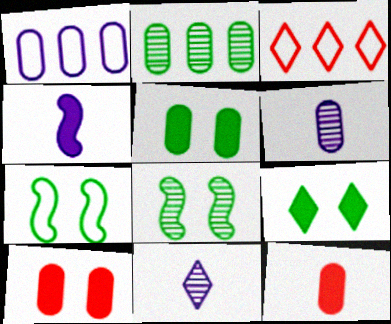[[3, 9, 11]]